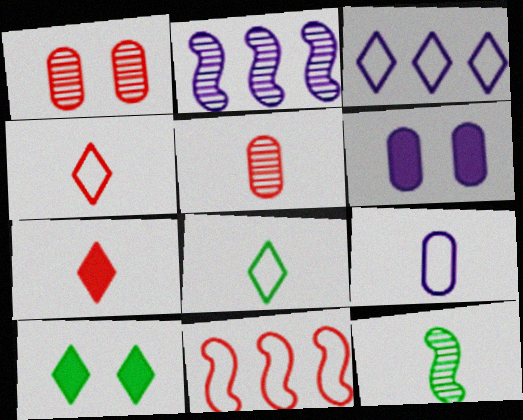[[1, 7, 11], 
[7, 9, 12]]